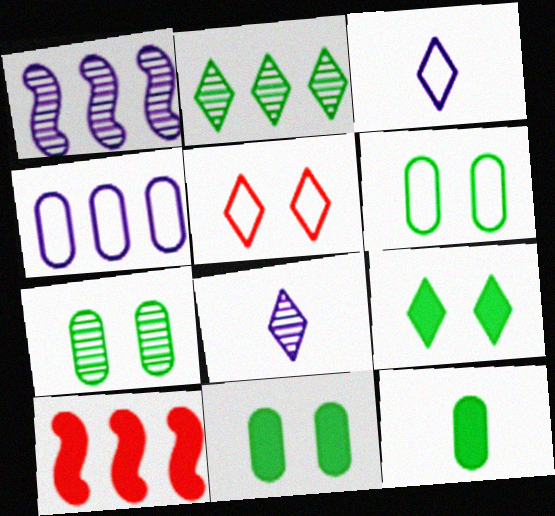[[1, 5, 12], 
[2, 4, 10], 
[3, 7, 10], 
[6, 7, 11], 
[6, 8, 10]]